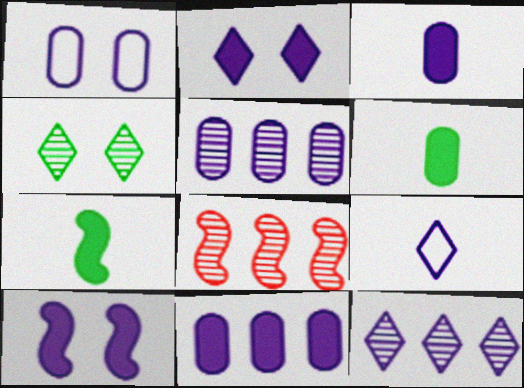[[1, 3, 5], 
[2, 9, 12], 
[5, 9, 10]]